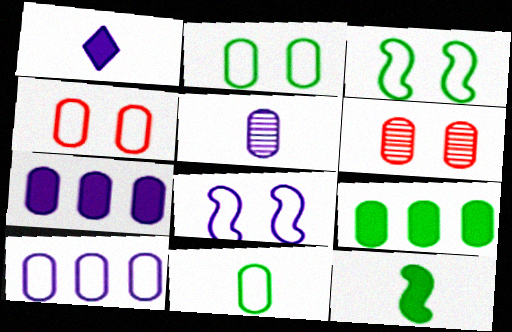[[4, 5, 9], 
[4, 10, 11], 
[6, 7, 11]]